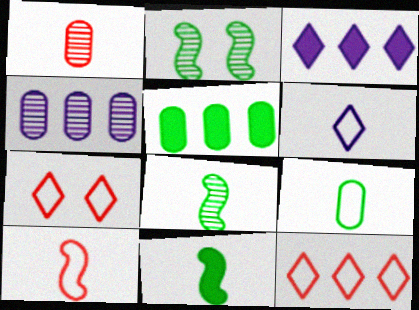[[1, 6, 11], 
[4, 7, 11], 
[6, 9, 10]]